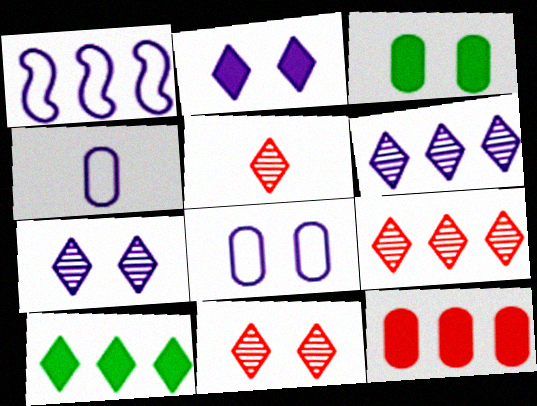[[1, 3, 5], 
[5, 9, 11]]